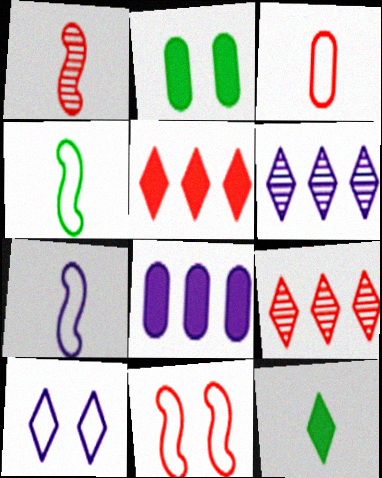[[2, 7, 9], 
[9, 10, 12]]